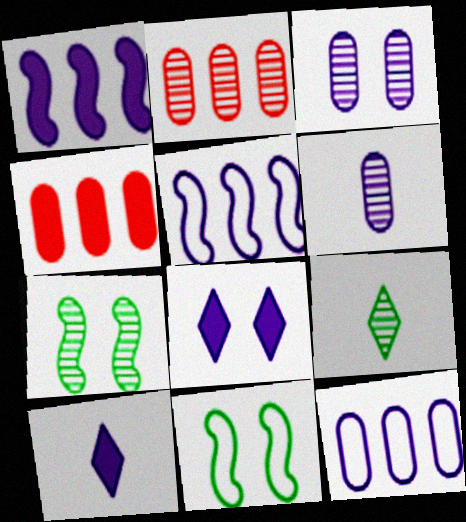[[2, 10, 11], 
[3, 5, 10], 
[5, 6, 8]]